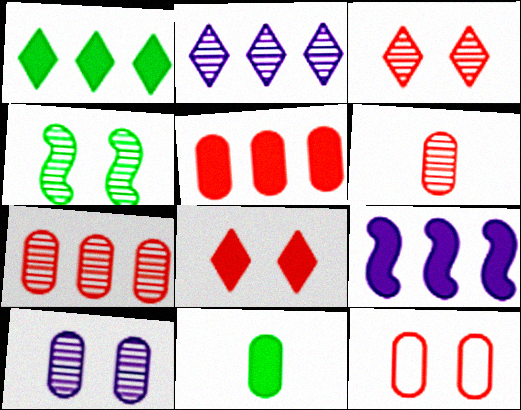[[1, 5, 9], 
[2, 4, 6], 
[3, 4, 10], 
[5, 6, 12], 
[8, 9, 11]]